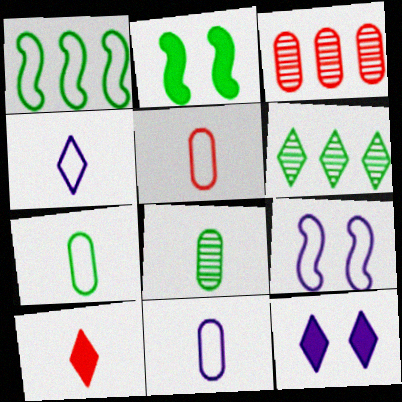[[2, 3, 4], 
[2, 6, 7], 
[5, 7, 11]]